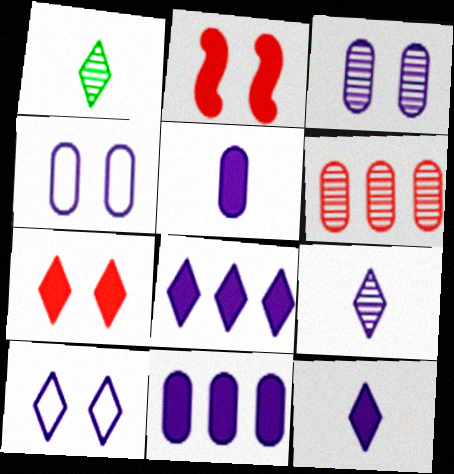[[8, 9, 10]]